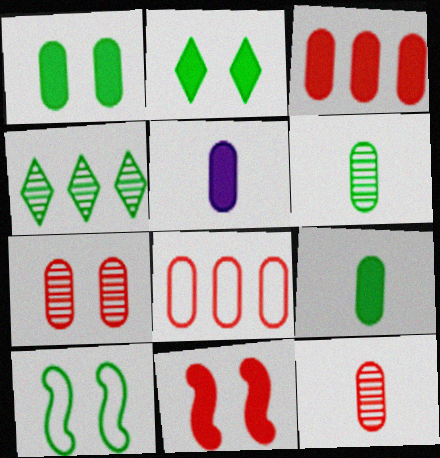[[1, 3, 5], 
[4, 9, 10]]